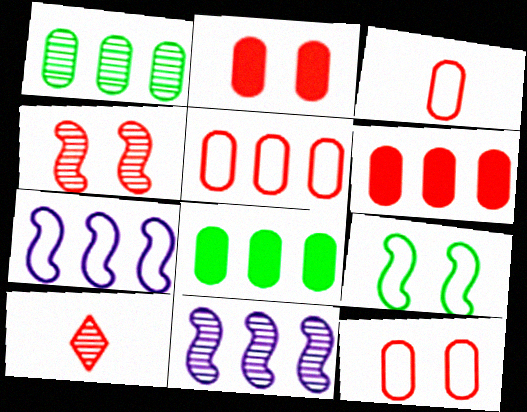[[3, 5, 12]]